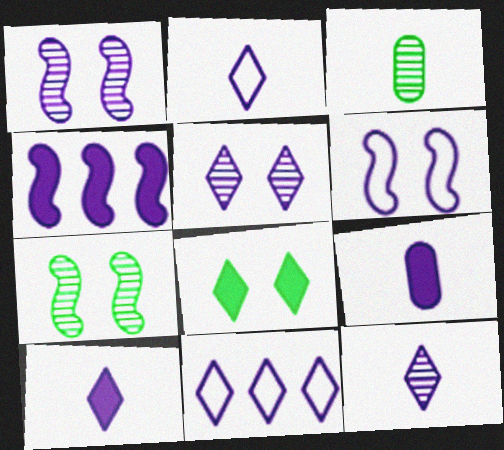[[1, 9, 11], 
[2, 10, 12], 
[5, 10, 11]]